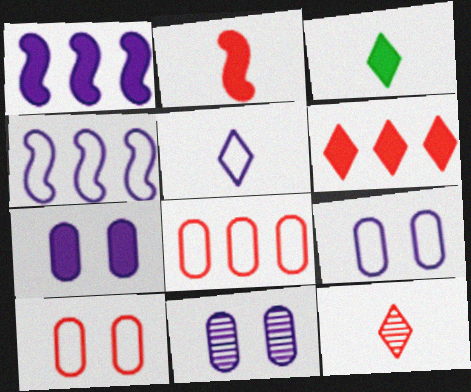[[1, 5, 11], 
[3, 5, 12], 
[4, 5, 9], 
[7, 9, 11]]